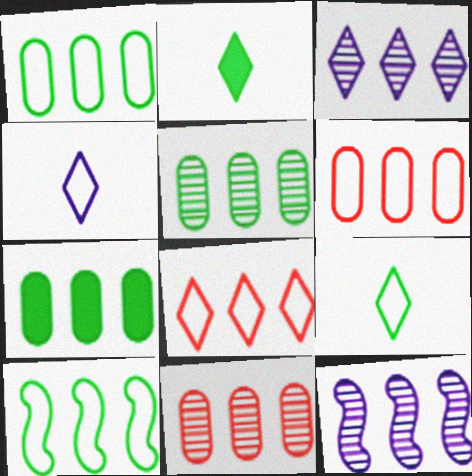[[1, 5, 7], 
[7, 8, 12]]